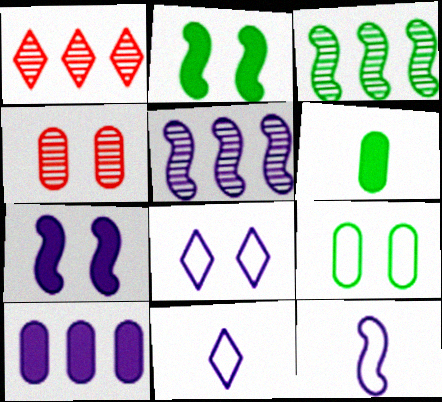[[2, 4, 8], 
[5, 7, 12]]